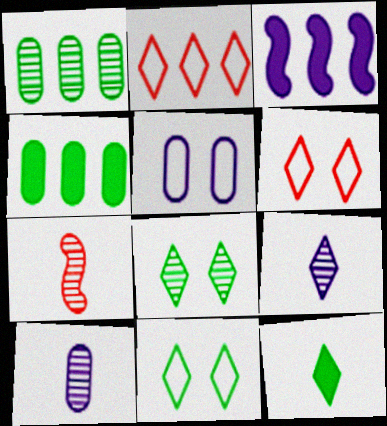[[1, 2, 3], 
[3, 5, 9]]